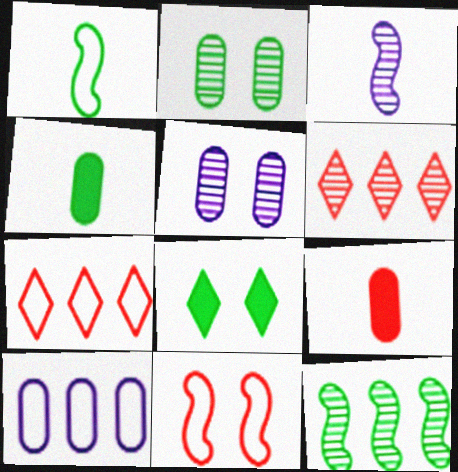[[2, 3, 6], 
[2, 9, 10], 
[5, 8, 11], 
[6, 9, 11]]